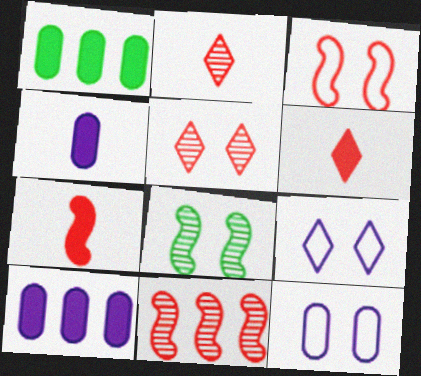[[3, 7, 11]]